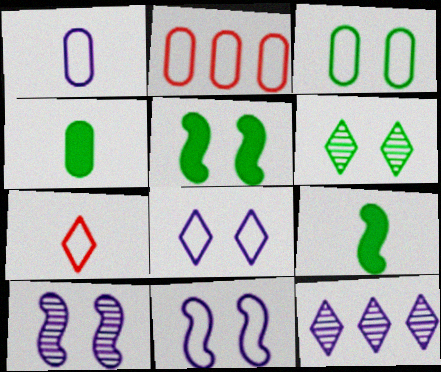[[1, 2, 3], 
[3, 5, 6]]